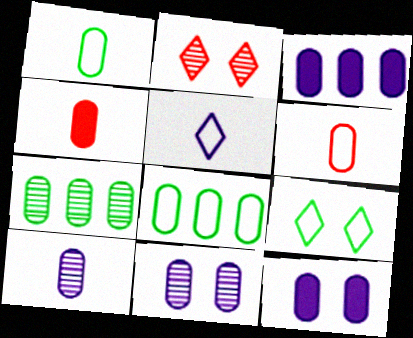[[1, 4, 10], 
[4, 8, 11], 
[6, 7, 12]]